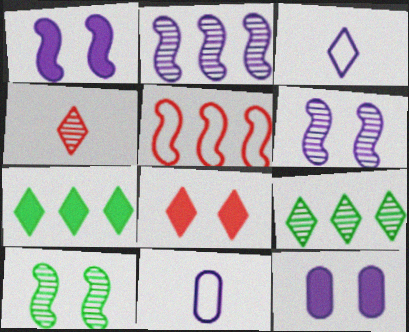[[2, 3, 12], 
[3, 8, 9]]